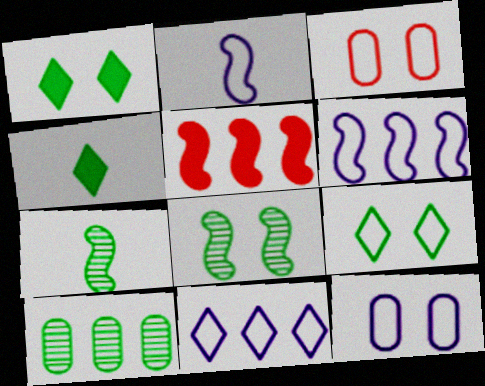[[2, 5, 8], 
[2, 11, 12], 
[5, 10, 11]]